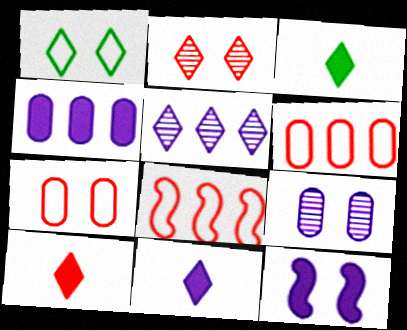[[1, 5, 10], 
[3, 8, 9], 
[3, 10, 11], 
[4, 11, 12]]